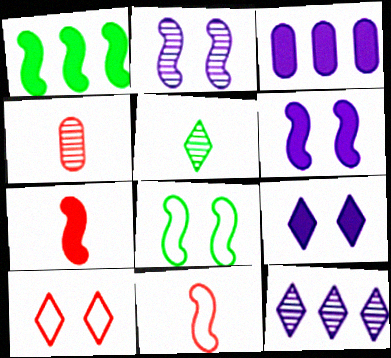[[1, 2, 11], 
[1, 6, 7]]